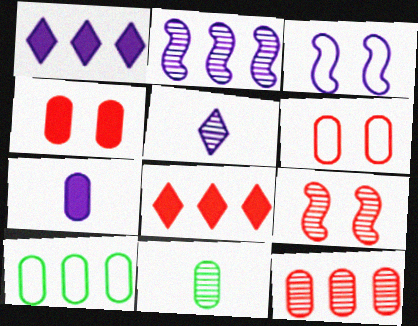[[2, 8, 10], 
[3, 8, 11]]